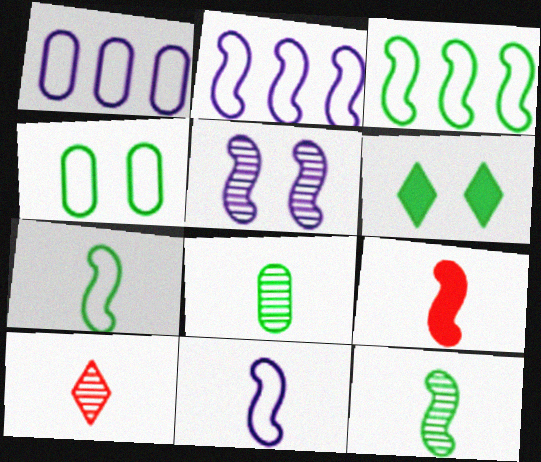[[3, 5, 9], 
[3, 6, 8], 
[9, 11, 12]]